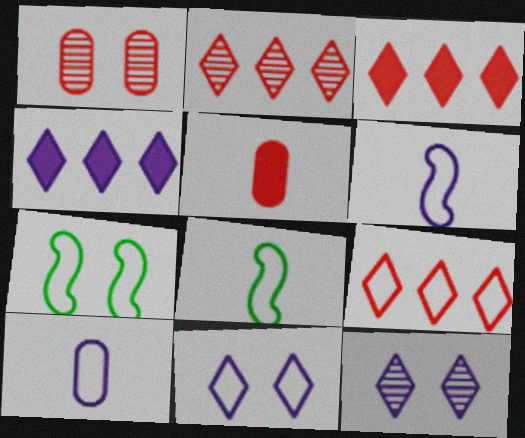[[1, 4, 8], 
[2, 3, 9], 
[7, 9, 10]]